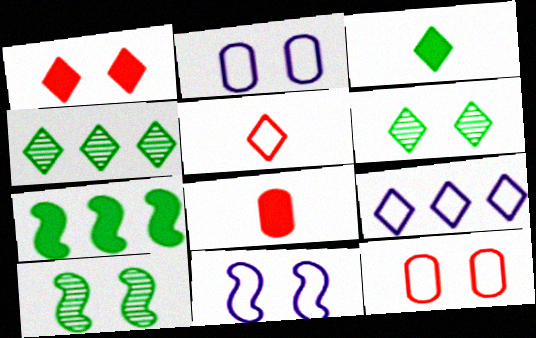[[1, 2, 10], 
[4, 8, 11], 
[8, 9, 10]]